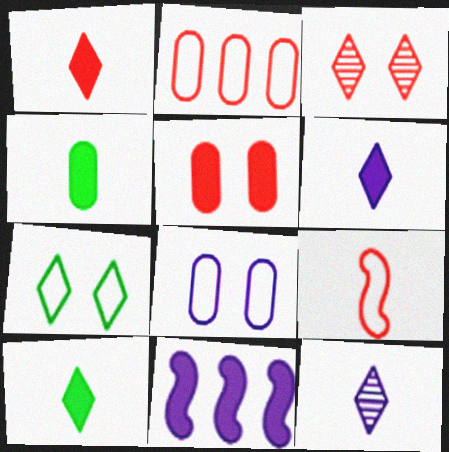[[1, 6, 10], 
[4, 9, 12], 
[5, 10, 11], 
[8, 11, 12]]